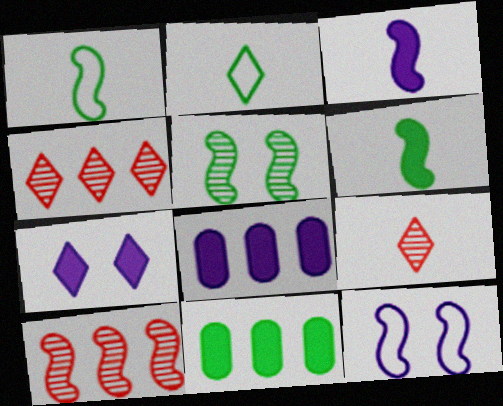[[2, 4, 7], 
[2, 5, 11], 
[3, 7, 8], 
[6, 10, 12], 
[9, 11, 12]]